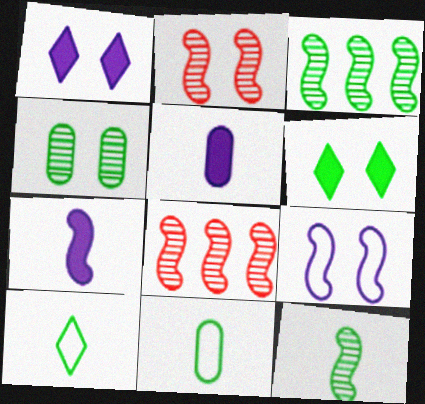[[1, 8, 11], 
[3, 6, 11]]